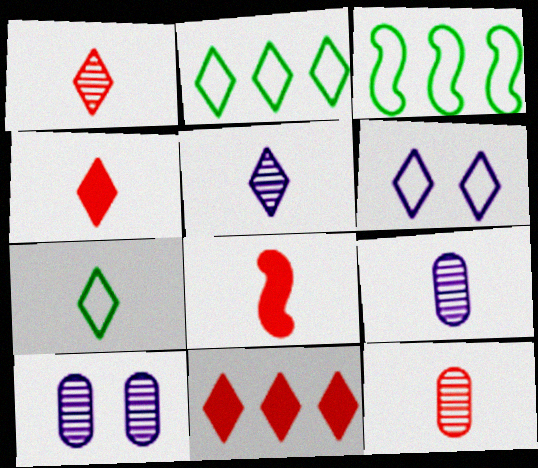[[2, 8, 10], 
[3, 4, 10], 
[4, 5, 7], 
[7, 8, 9]]